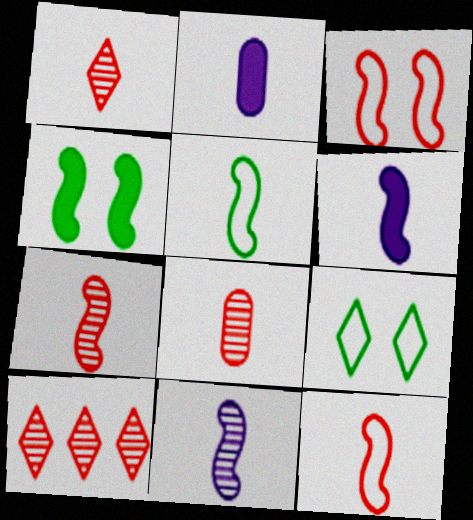[[1, 2, 5], 
[1, 7, 8], 
[5, 6, 7]]